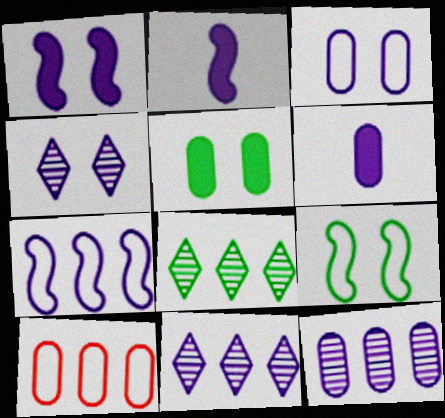[[1, 3, 4], 
[2, 3, 11], 
[3, 6, 12], 
[4, 6, 7]]